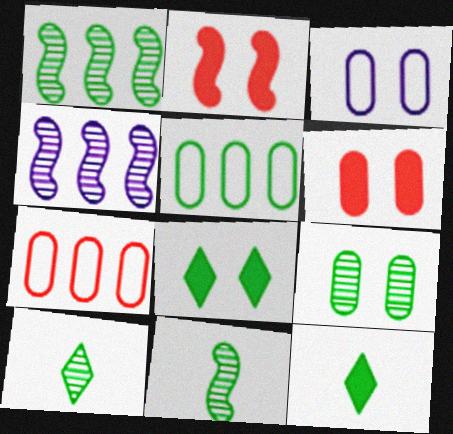[[1, 9, 10], 
[3, 6, 9], 
[5, 8, 11]]